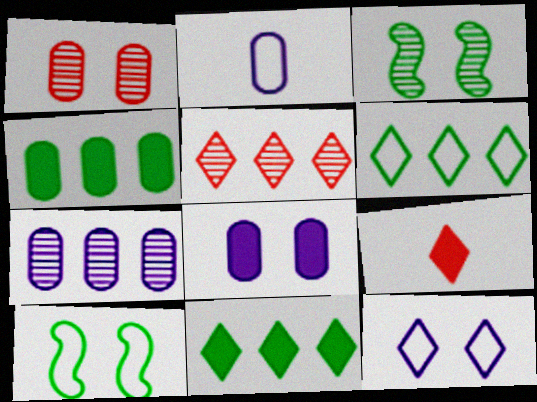[[1, 2, 4], 
[2, 7, 8], 
[7, 9, 10]]